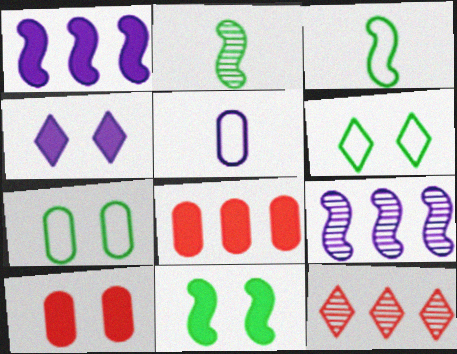[[4, 5, 9], 
[4, 10, 11], 
[5, 11, 12]]